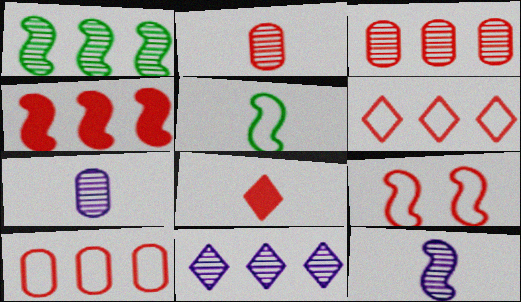[[1, 3, 11], 
[3, 4, 6], 
[3, 8, 9], 
[5, 7, 8]]